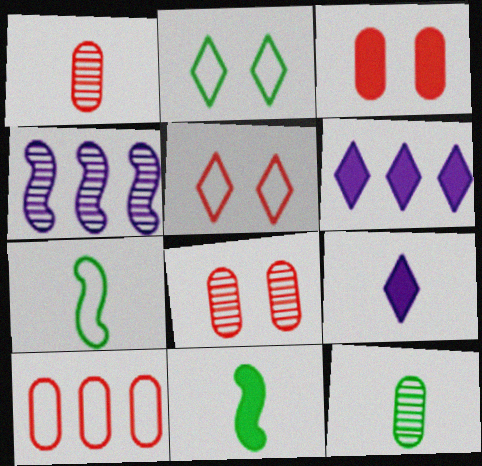[[1, 3, 10], 
[1, 7, 9], 
[3, 6, 11], 
[6, 7, 8]]